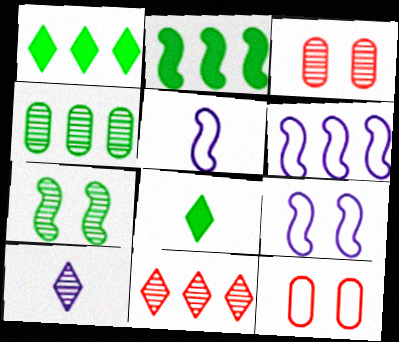[[1, 3, 5], 
[2, 10, 12], 
[3, 6, 8], 
[5, 6, 9]]